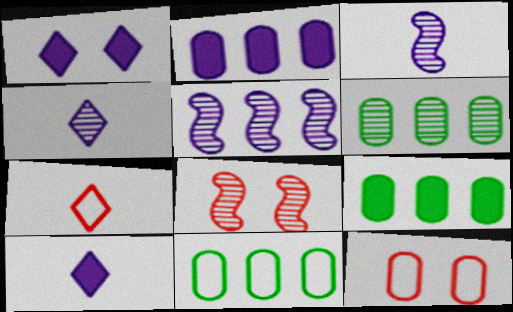[[4, 6, 8], 
[6, 9, 11], 
[8, 10, 11]]